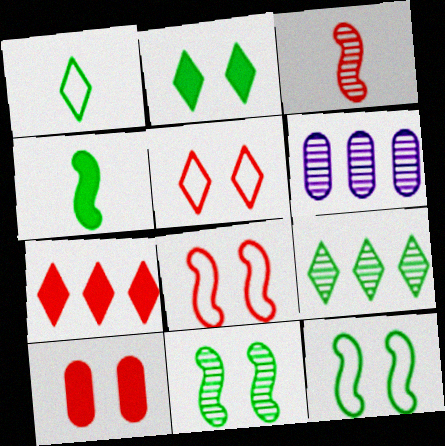[[1, 2, 9], 
[4, 5, 6]]